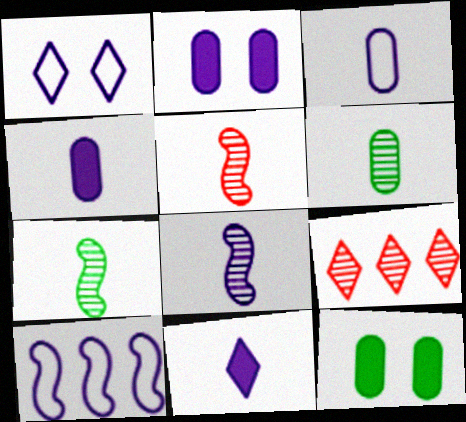[[1, 3, 10], 
[3, 8, 11], 
[5, 7, 8]]